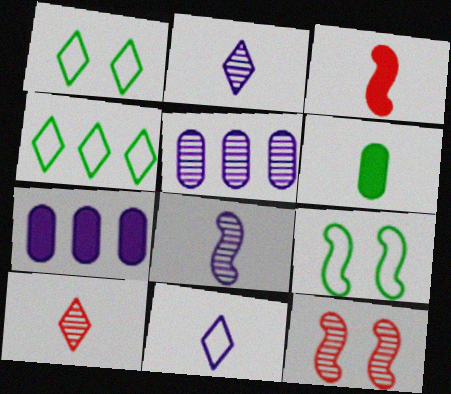[[1, 3, 5], 
[7, 9, 10]]